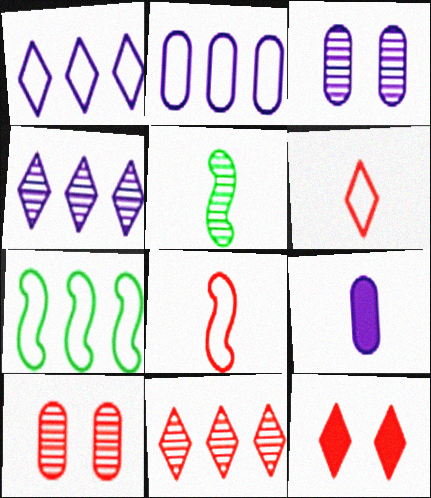[[2, 3, 9], 
[2, 5, 12], 
[3, 5, 11], 
[4, 5, 10], 
[5, 6, 9], 
[6, 11, 12]]